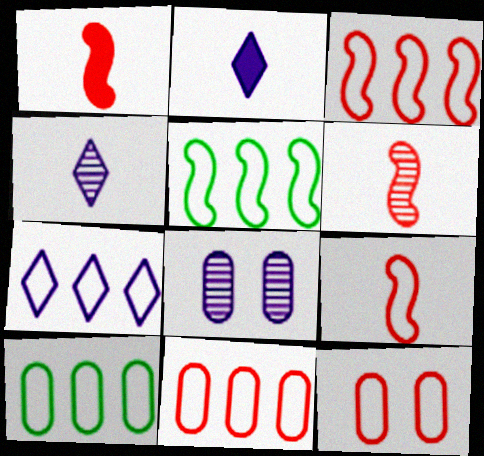[[1, 6, 9], 
[3, 7, 10], 
[5, 7, 11]]